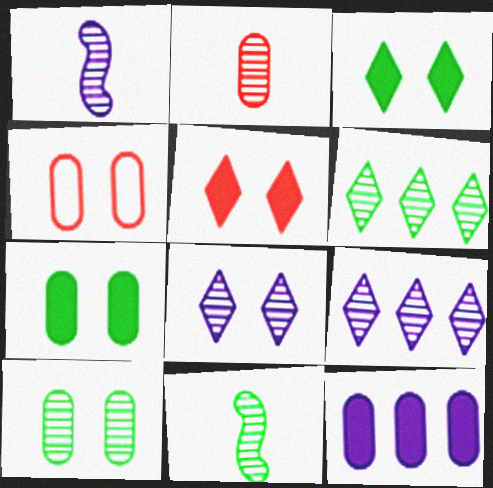[[6, 10, 11]]